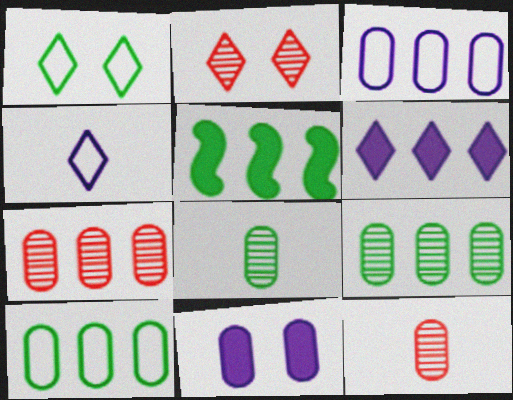[[1, 5, 8], 
[10, 11, 12]]